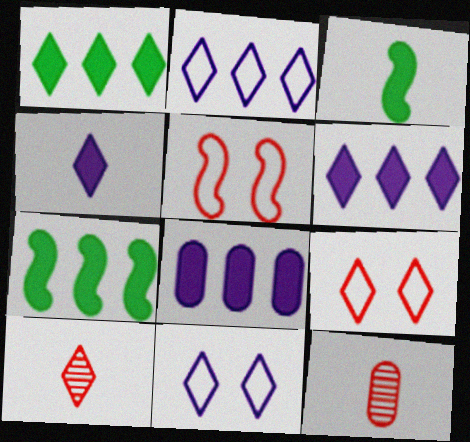[[1, 10, 11], 
[7, 11, 12]]